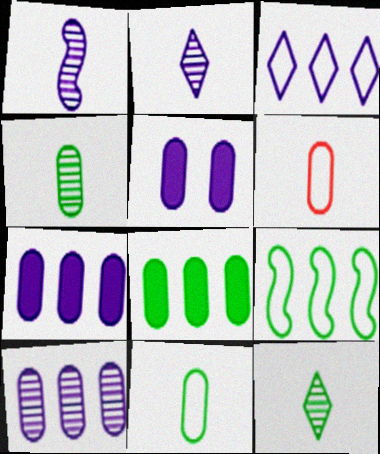[[1, 3, 5]]